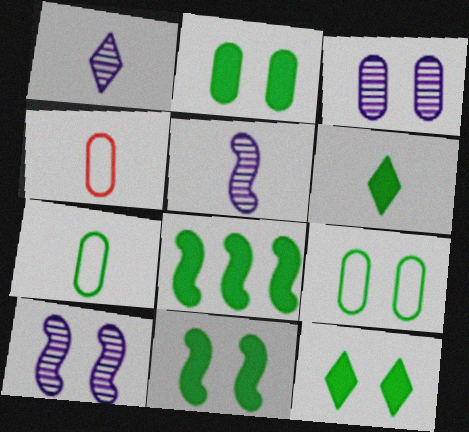[[2, 6, 8], 
[2, 11, 12], 
[4, 5, 6]]